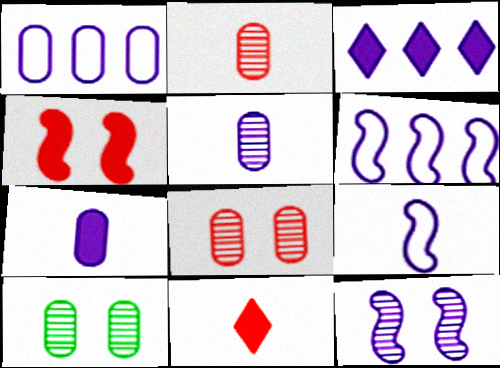[[6, 10, 11]]